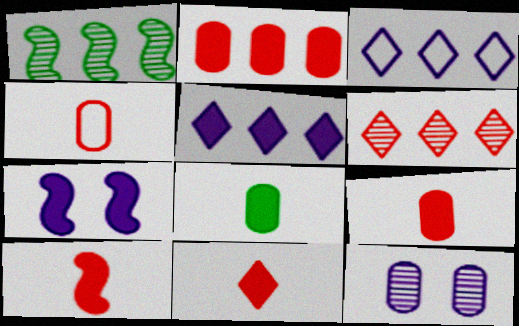[[1, 2, 3], 
[9, 10, 11]]